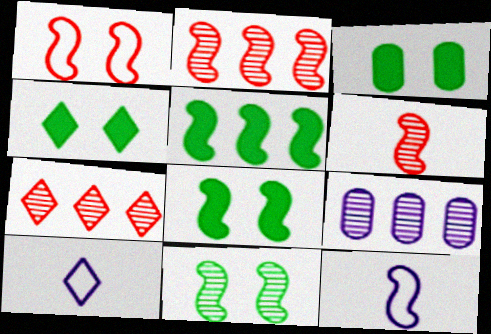[[2, 3, 10], 
[2, 8, 12], 
[3, 4, 8], 
[3, 7, 12], 
[4, 7, 10]]